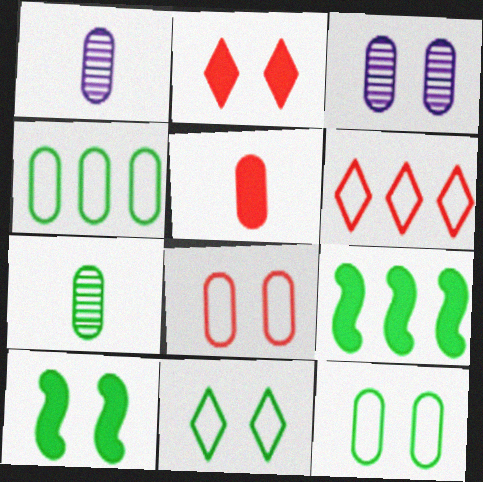[[1, 6, 10], 
[3, 4, 5], 
[7, 9, 11]]